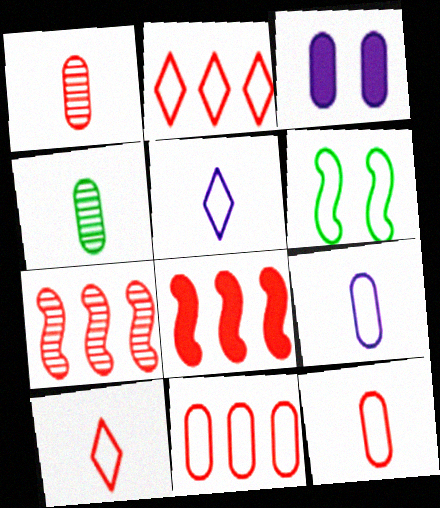[[2, 6, 9], 
[3, 4, 11], 
[5, 6, 11]]